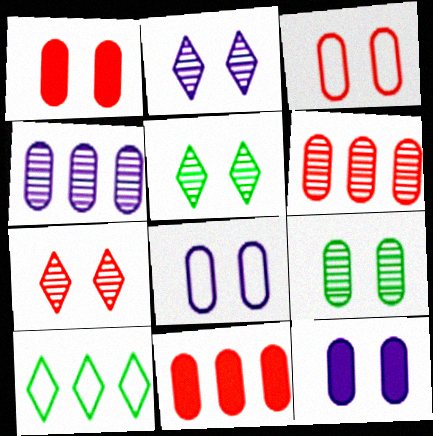[[1, 8, 9], 
[2, 5, 7], 
[3, 9, 12]]